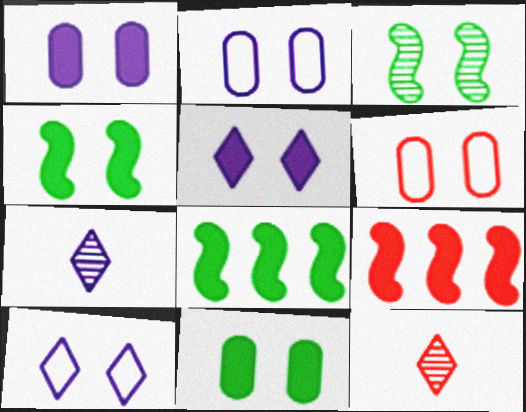[[2, 8, 12], 
[3, 5, 6], 
[6, 7, 8], 
[6, 9, 12]]